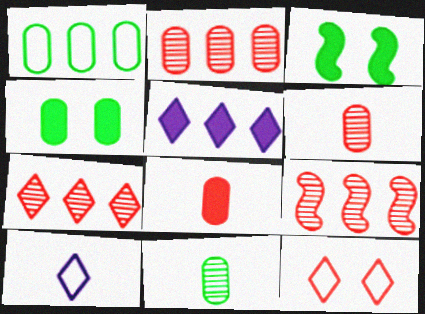[[1, 4, 11], 
[1, 5, 9], 
[2, 3, 10], 
[2, 7, 9], 
[3, 5, 8], 
[4, 9, 10], 
[8, 9, 12]]